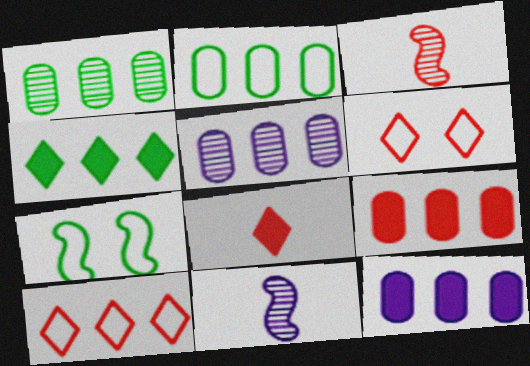[[2, 5, 9], 
[3, 6, 9], 
[5, 7, 8]]